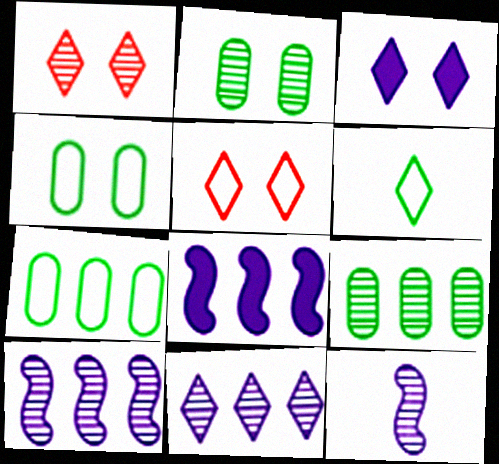[[1, 9, 12]]